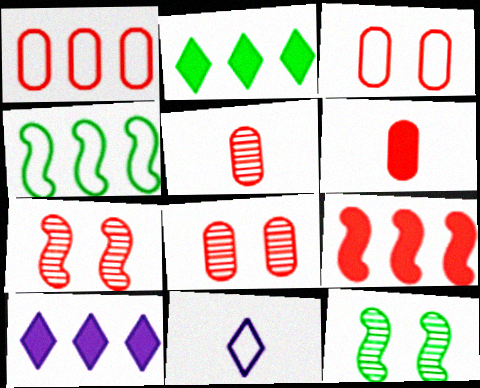[[1, 6, 8], 
[3, 4, 11]]